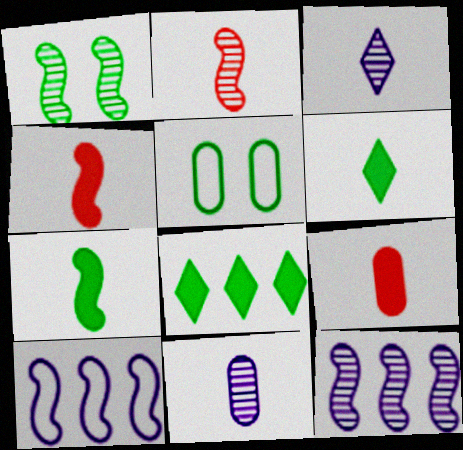[[1, 2, 12], 
[1, 4, 10]]